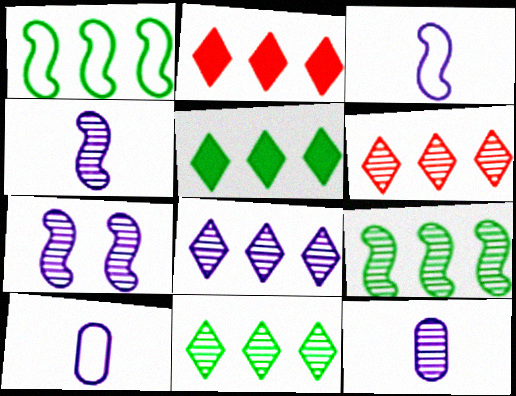[[6, 8, 11], 
[7, 8, 12]]